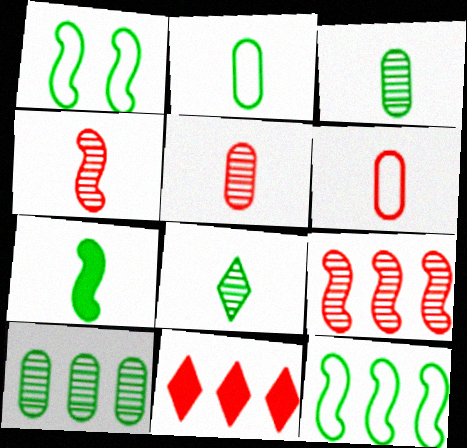[[2, 7, 8]]